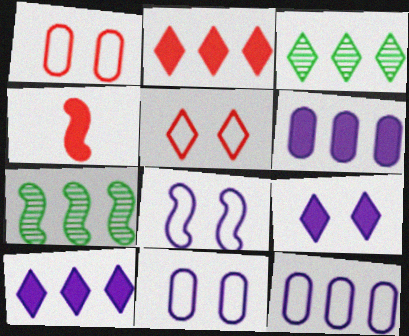[[2, 7, 12], 
[3, 4, 11], 
[4, 7, 8]]